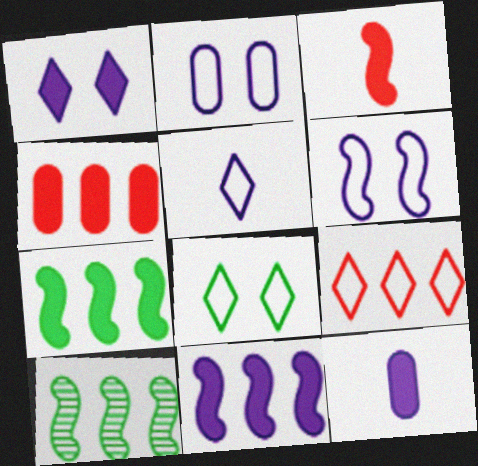[[1, 11, 12], 
[3, 6, 10], 
[5, 8, 9]]